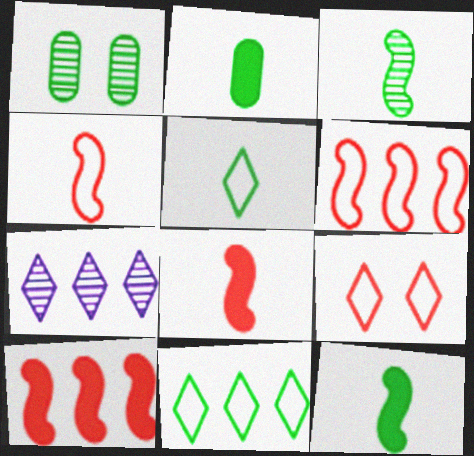[[1, 11, 12], 
[2, 3, 5]]